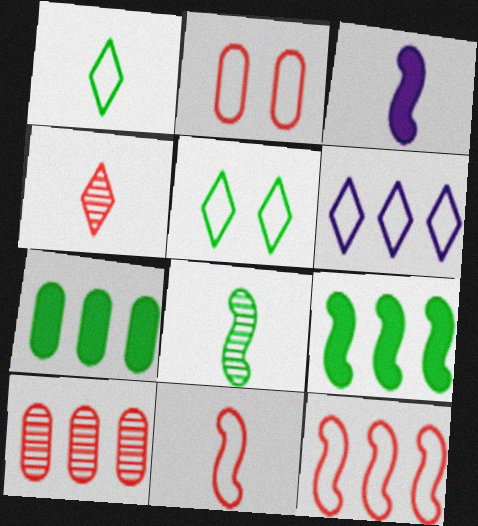[[3, 5, 10], 
[3, 8, 11], 
[5, 7, 8], 
[6, 9, 10]]